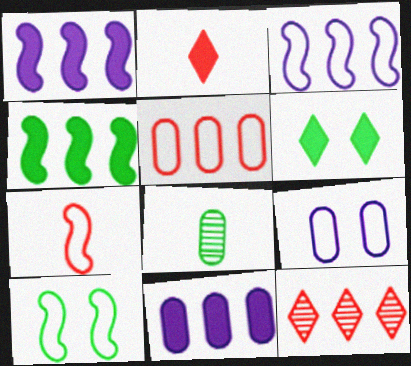[[3, 7, 10]]